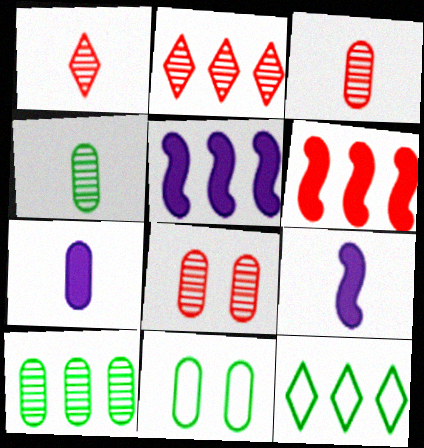[[1, 5, 11], 
[2, 9, 11], 
[8, 9, 12]]